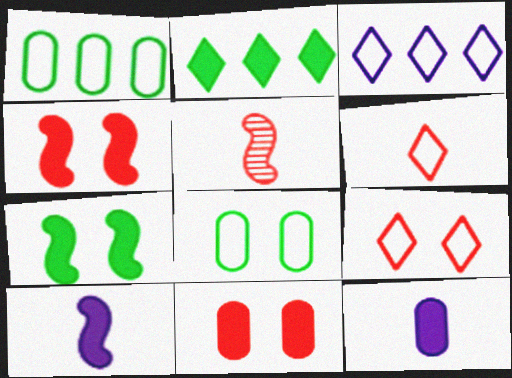[[2, 4, 12], 
[2, 10, 11]]